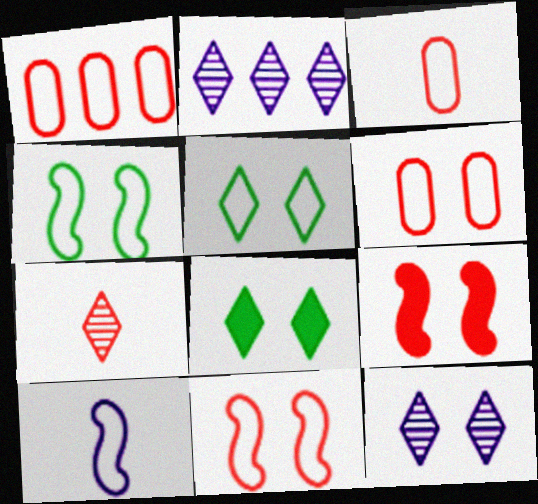[[1, 3, 6], 
[1, 5, 10], 
[1, 7, 9]]